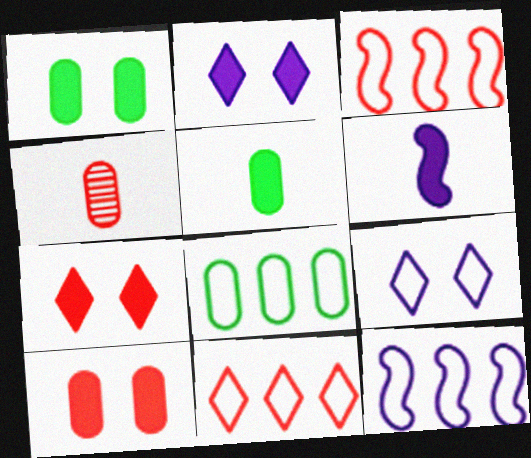[[3, 4, 7], 
[8, 11, 12]]